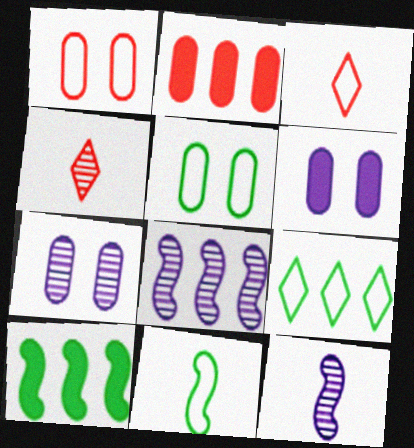[[2, 8, 9], 
[3, 7, 10], 
[5, 9, 11]]